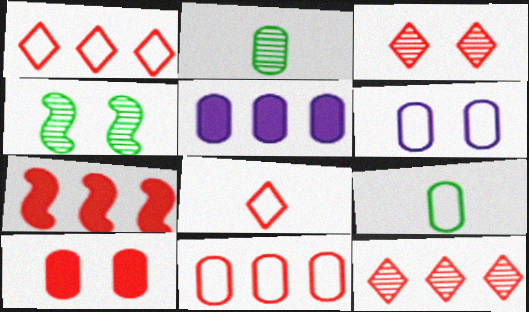[[4, 5, 8], 
[6, 9, 11], 
[7, 11, 12]]